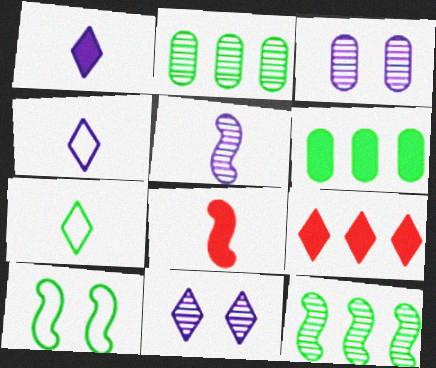[[7, 9, 11]]